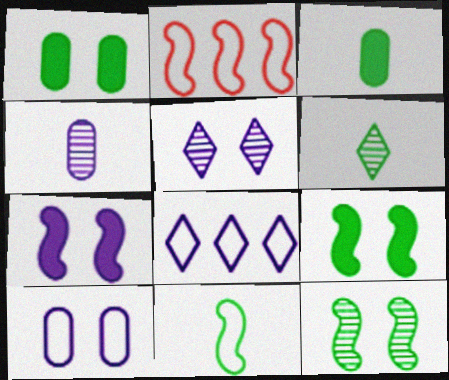[[2, 3, 5], 
[3, 6, 11], 
[4, 7, 8], 
[5, 7, 10]]